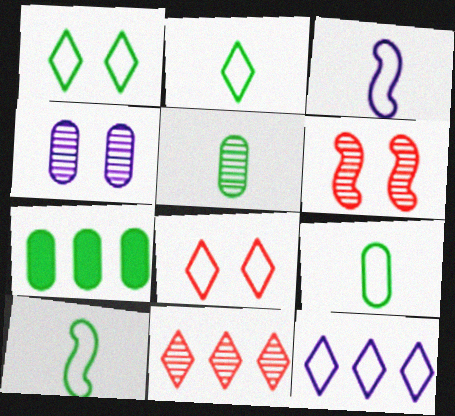[[2, 8, 12], 
[2, 9, 10]]